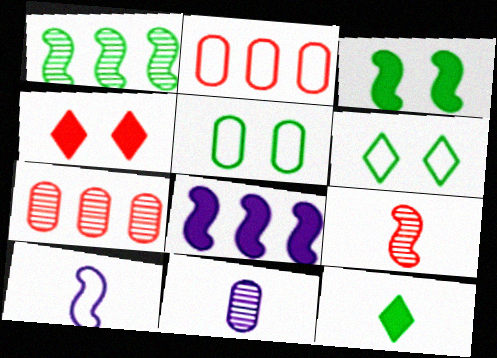[[1, 5, 12], 
[2, 4, 9], 
[2, 6, 10]]